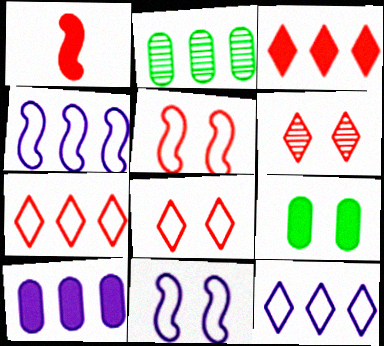[[2, 3, 4], 
[6, 9, 11]]